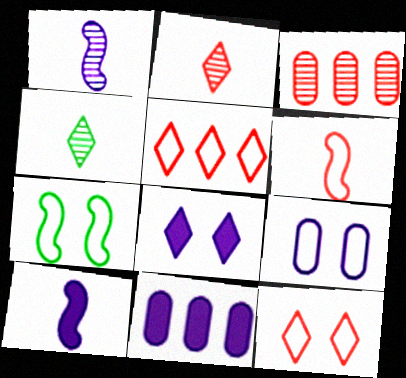[[2, 7, 11], 
[4, 5, 8], 
[7, 9, 12], 
[8, 10, 11]]